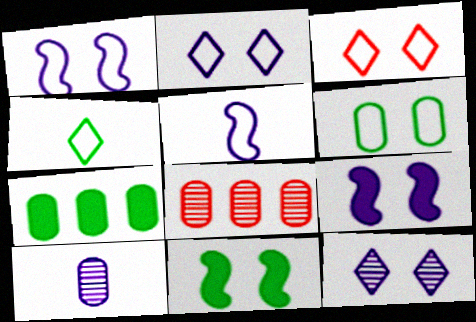[[1, 3, 6], 
[4, 8, 9]]